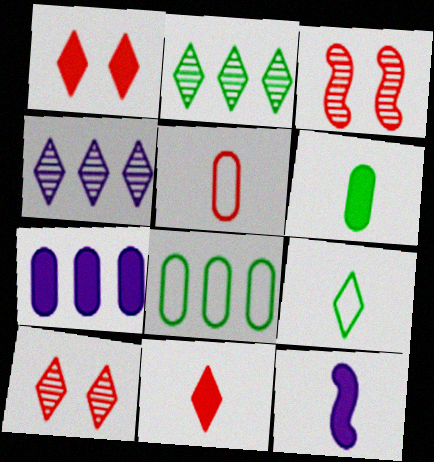[[1, 4, 9], 
[3, 7, 9], 
[6, 11, 12], 
[8, 10, 12]]